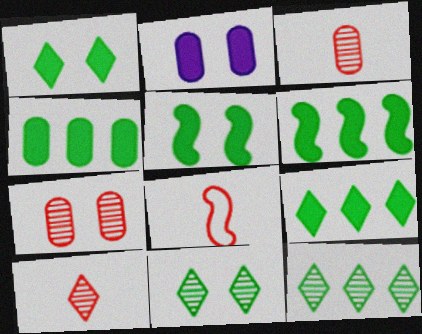[[2, 8, 12], 
[4, 6, 9]]